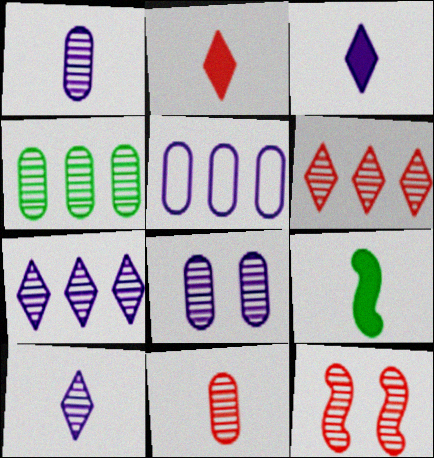[[4, 8, 11], 
[4, 10, 12], 
[6, 11, 12]]